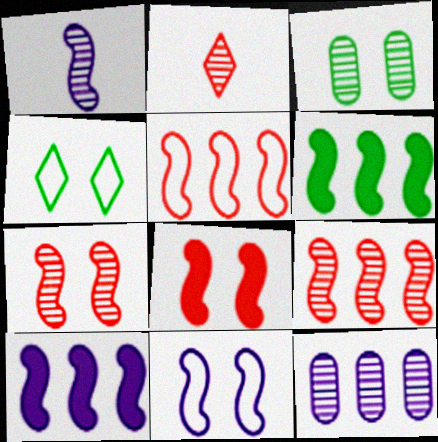[[1, 10, 11]]